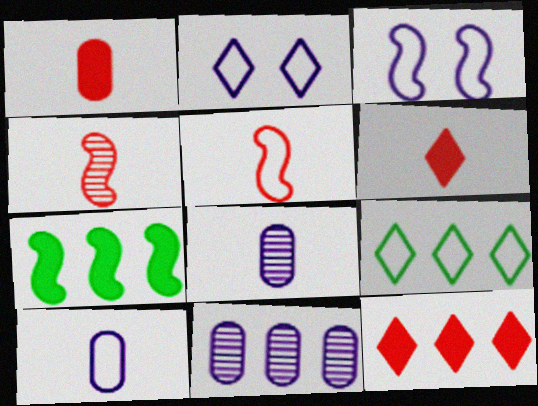[[3, 4, 7]]